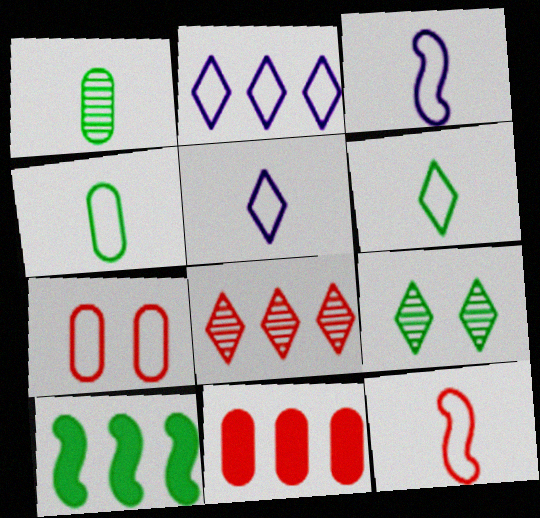[[3, 9, 11], 
[4, 5, 12], 
[4, 9, 10]]